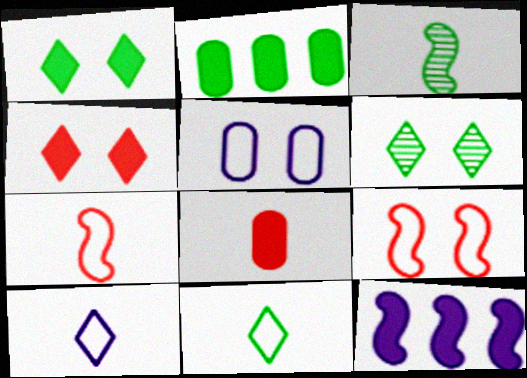[[1, 8, 12], 
[3, 8, 10], 
[3, 9, 12]]